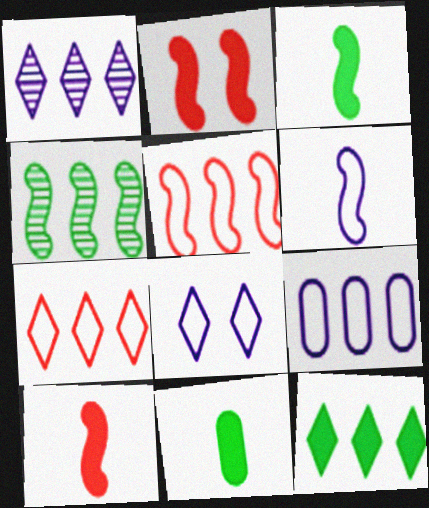[[1, 7, 12], 
[2, 4, 6], 
[6, 8, 9]]